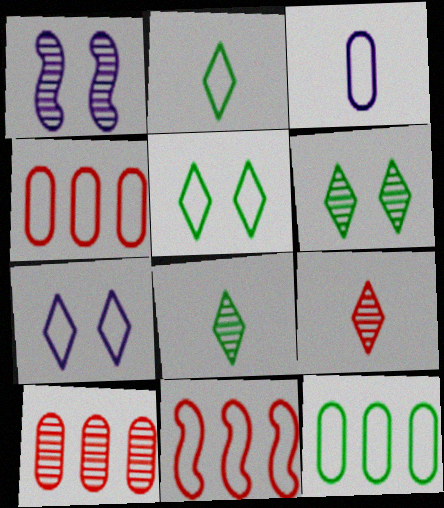[[1, 8, 10], 
[3, 5, 11]]